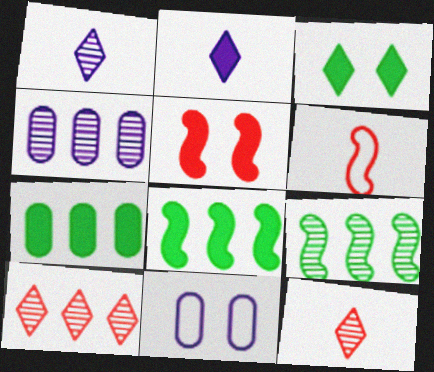[[2, 5, 7], 
[3, 4, 6], 
[4, 9, 10], 
[8, 11, 12]]